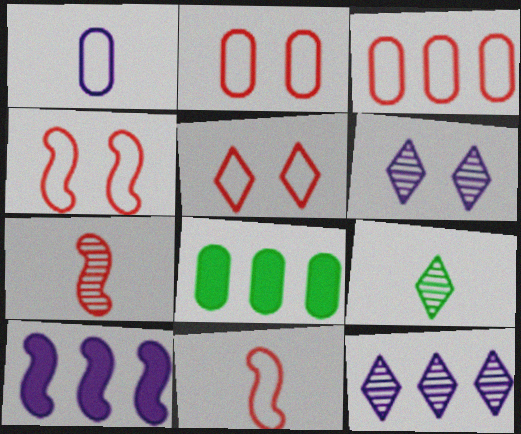[[1, 6, 10], 
[2, 4, 5], 
[2, 9, 10], 
[3, 5, 11], 
[6, 8, 11]]